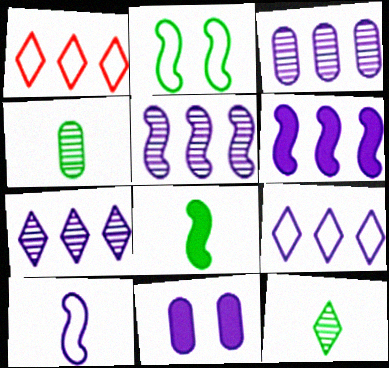[[3, 5, 7], 
[3, 6, 9], 
[7, 10, 11]]